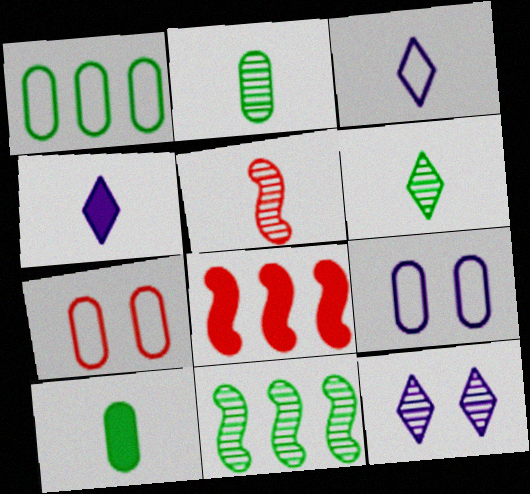[[3, 5, 10], 
[4, 7, 11], 
[6, 8, 9]]